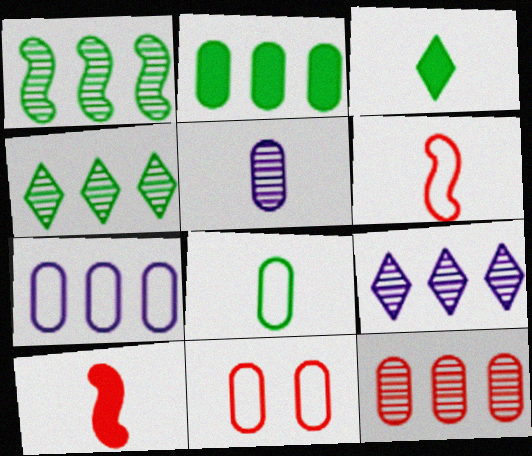[[1, 9, 12], 
[2, 5, 11], 
[2, 7, 12], 
[3, 5, 6], 
[7, 8, 11]]